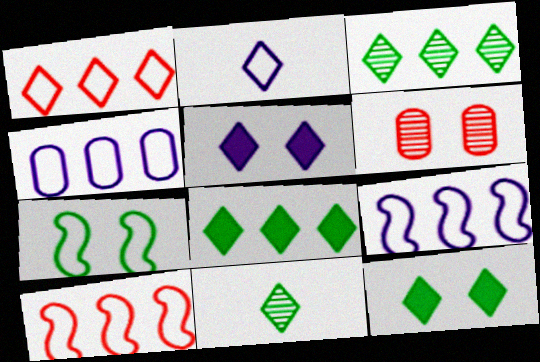[[1, 5, 11], 
[5, 6, 7]]